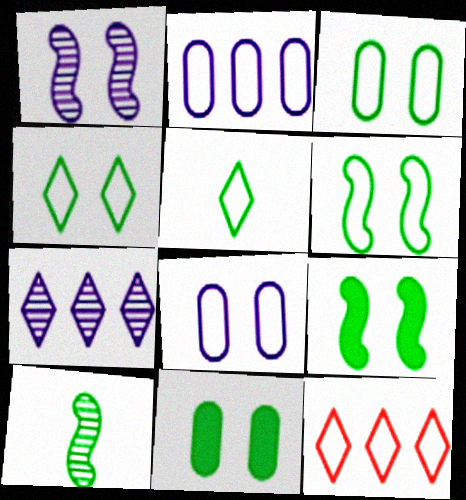[[3, 4, 6]]